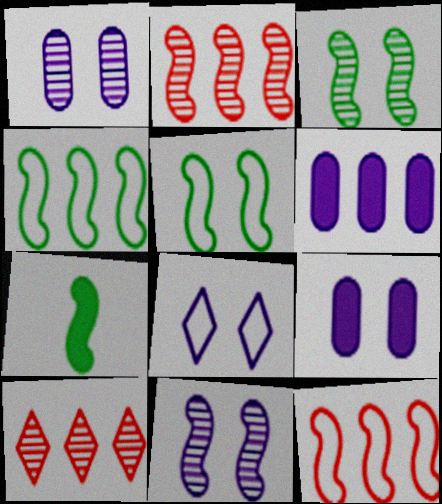[[3, 4, 7], 
[4, 6, 10], 
[7, 11, 12], 
[8, 9, 11]]